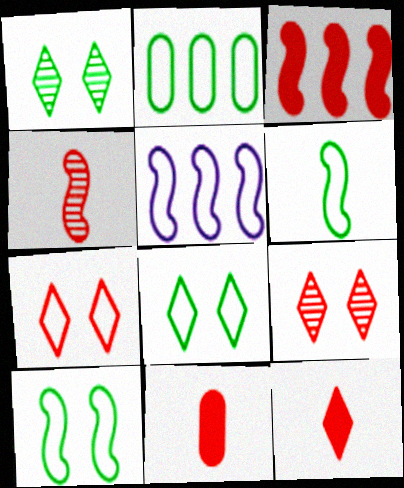[[1, 5, 11], 
[2, 6, 8]]